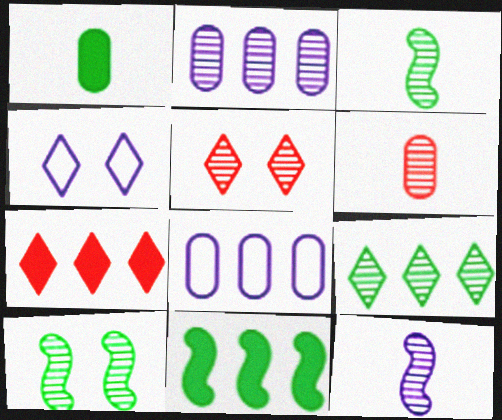[[2, 3, 5], 
[4, 6, 11]]